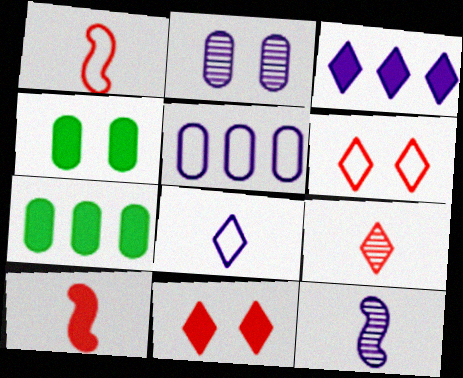[[3, 4, 10], 
[6, 7, 12]]